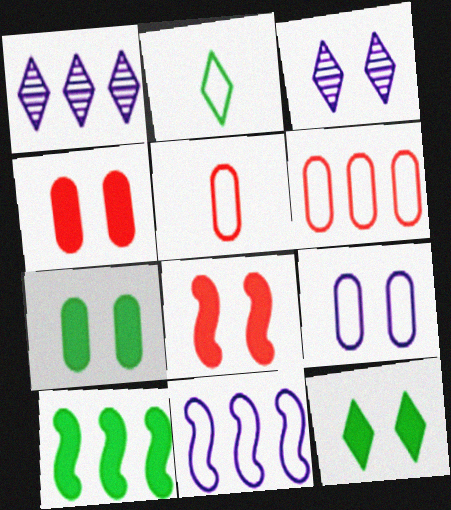[[1, 6, 10], 
[3, 5, 10]]